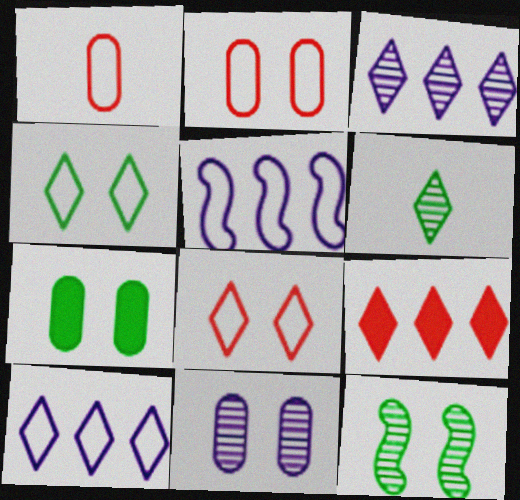[[1, 4, 5], 
[2, 7, 11], 
[4, 7, 12]]